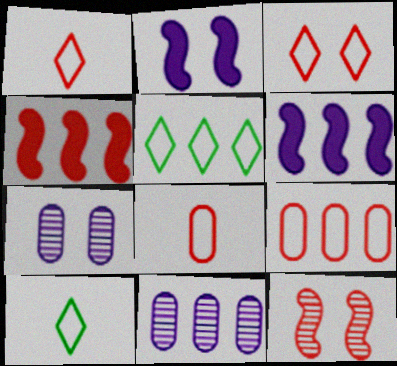[[4, 5, 11], 
[4, 7, 10]]